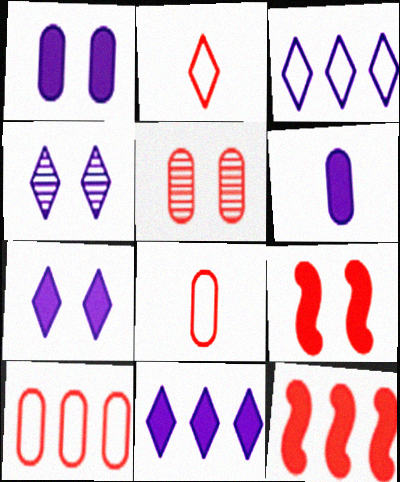[[2, 5, 12]]